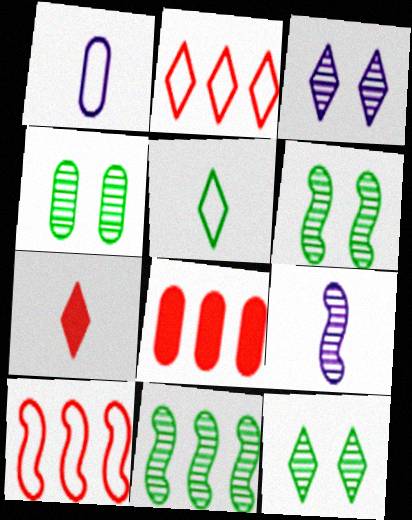[[1, 4, 8], 
[4, 6, 12]]